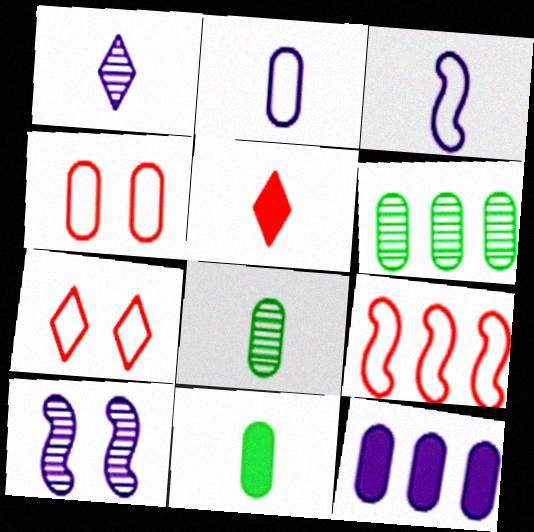[[3, 5, 8], 
[4, 8, 12]]